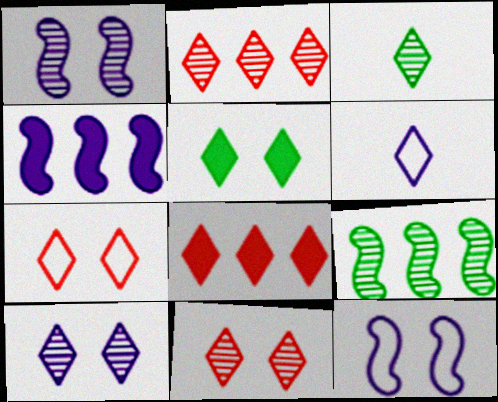[[2, 3, 10], 
[2, 5, 6], 
[5, 7, 10]]